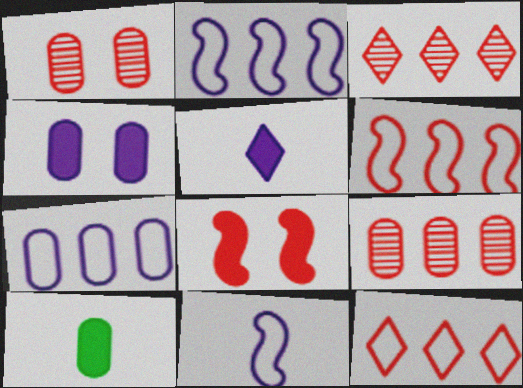[[1, 7, 10]]